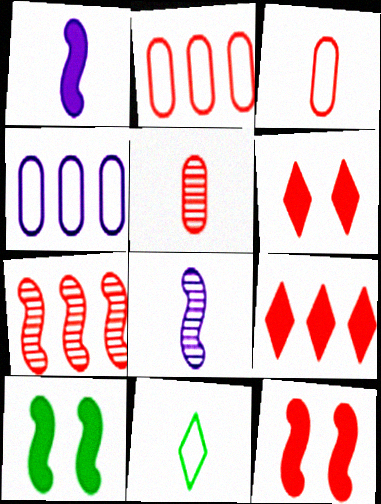[[1, 5, 11], 
[2, 7, 9], 
[3, 6, 7]]